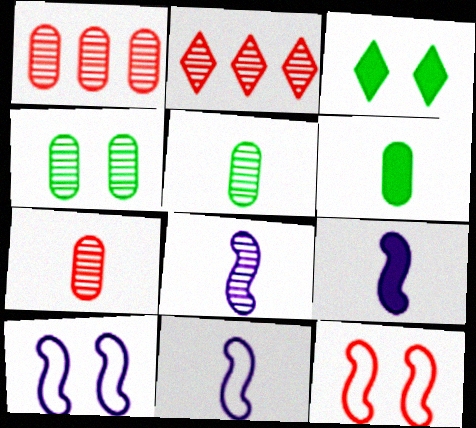[[1, 3, 11], 
[2, 4, 8], 
[2, 6, 10], 
[8, 9, 11]]